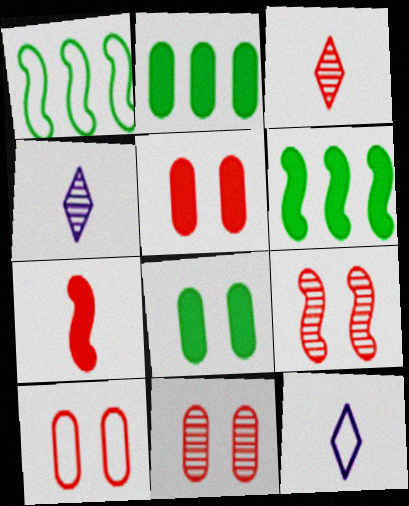[[1, 4, 5], 
[1, 10, 12], 
[2, 9, 12], 
[4, 6, 10], 
[5, 10, 11], 
[6, 11, 12]]